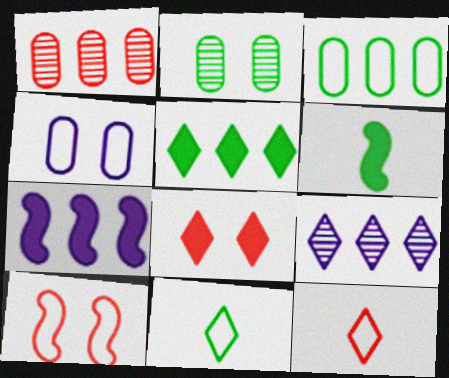[[2, 7, 12], 
[8, 9, 11]]